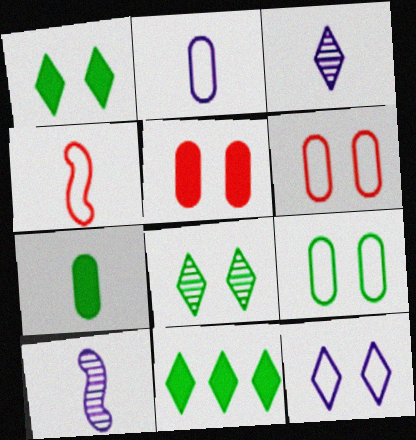[[3, 4, 7], 
[6, 10, 11]]